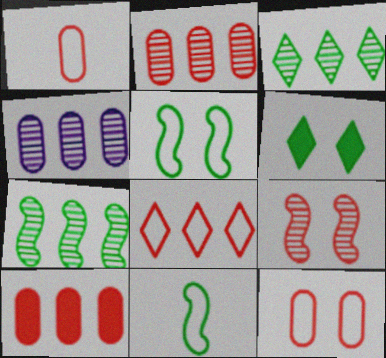[]